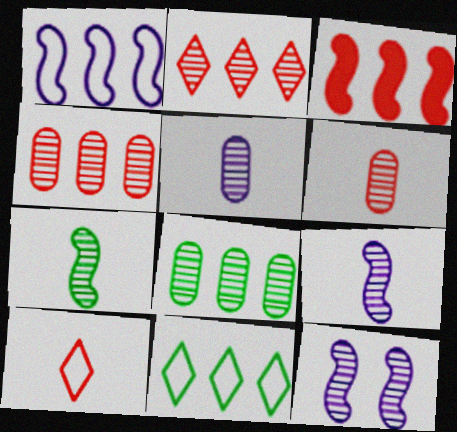[]